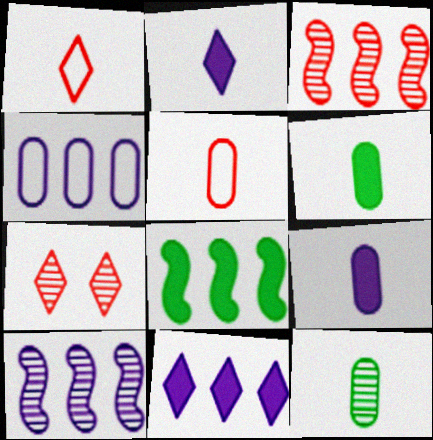[[4, 10, 11], 
[5, 9, 12], 
[7, 10, 12]]